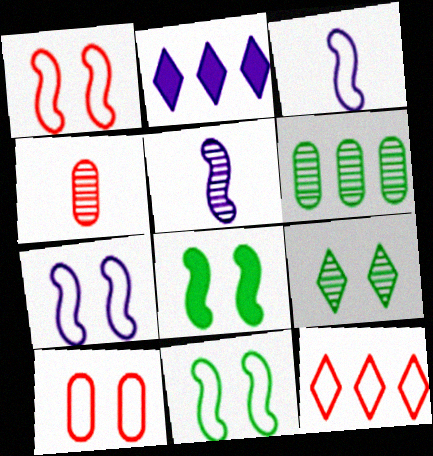[[1, 7, 11], 
[2, 4, 11]]